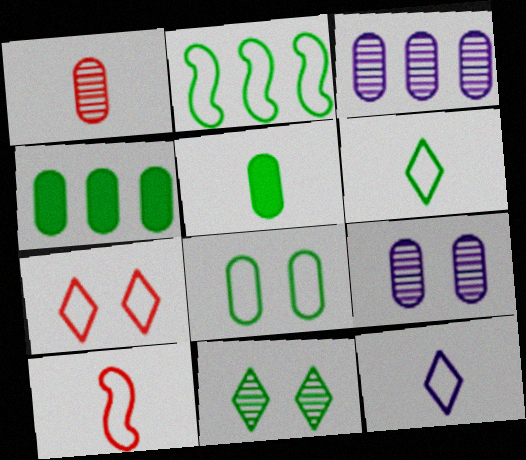[[2, 5, 11], 
[2, 6, 8]]